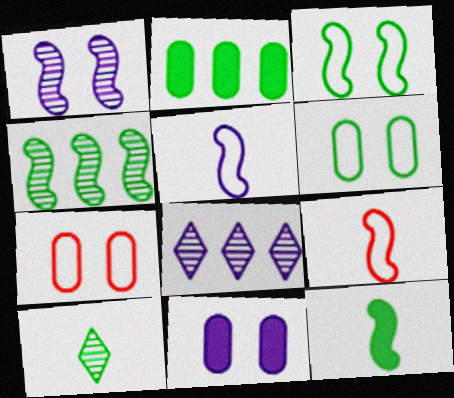[[2, 3, 10], 
[3, 4, 12], 
[5, 8, 11], 
[7, 8, 12]]